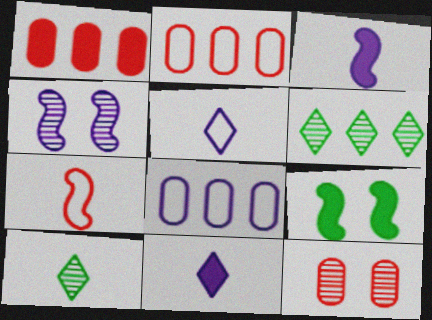[[1, 9, 11], 
[4, 8, 11]]